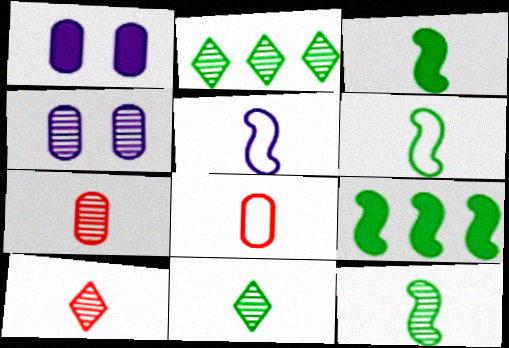[[3, 6, 12]]